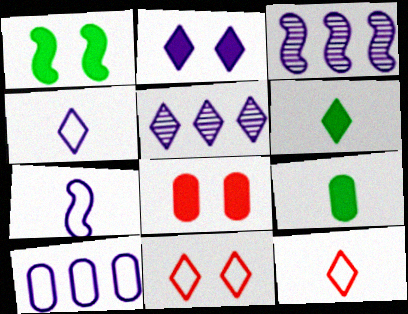[[1, 2, 8], 
[2, 4, 5], 
[3, 9, 11], 
[5, 6, 11]]